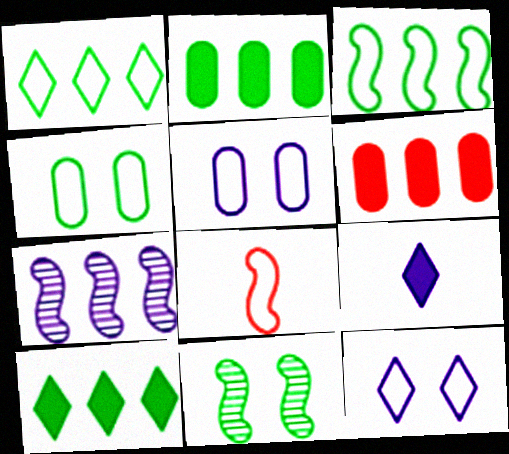[[1, 5, 8], 
[1, 6, 7], 
[5, 7, 9]]